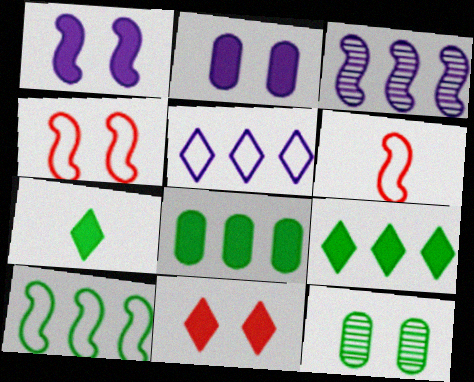[[7, 10, 12]]